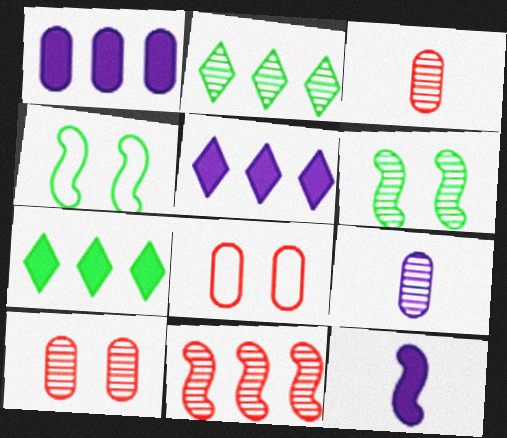[[2, 8, 12], 
[3, 4, 5], 
[4, 11, 12]]